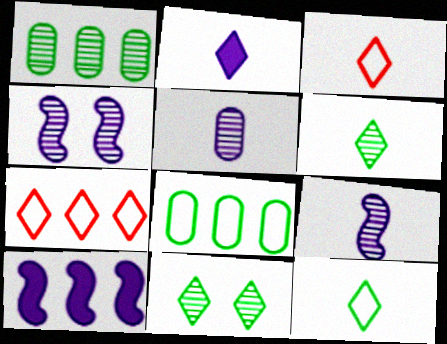[[1, 7, 10], 
[2, 3, 6], 
[2, 7, 11]]